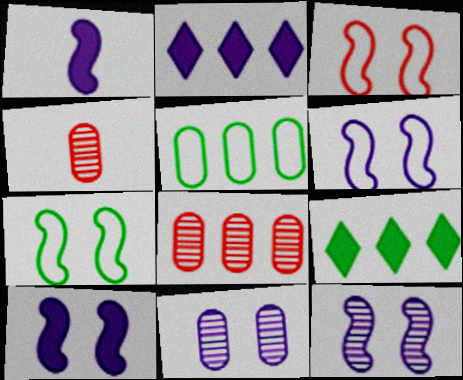[[2, 4, 7], 
[3, 6, 7], 
[4, 6, 9], 
[6, 10, 12]]